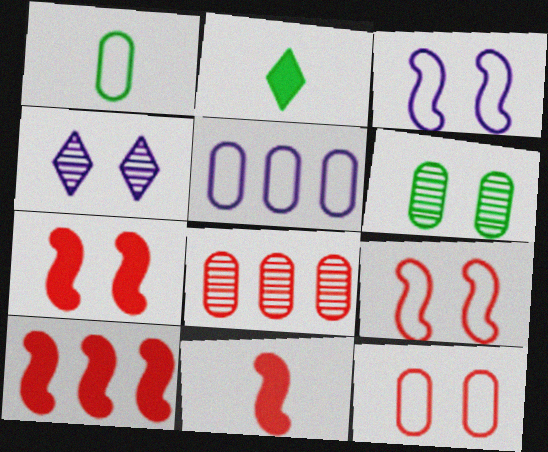[[1, 4, 10], 
[1, 5, 12], 
[2, 3, 8], 
[7, 10, 11]]